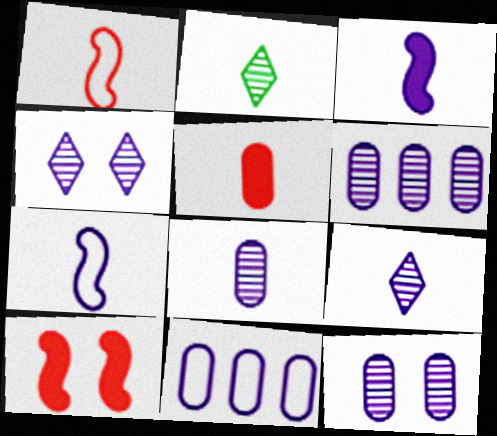[[2, 5, 7], 
[2, 10, 11], 
[3, 4, 11], 
[6, 8, 12]]